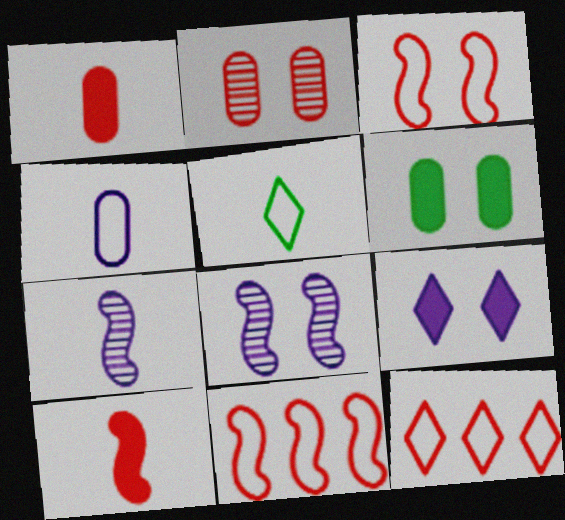[[1, 5, 7], 
[2, 10, 12], 
[6, 7, 12]]